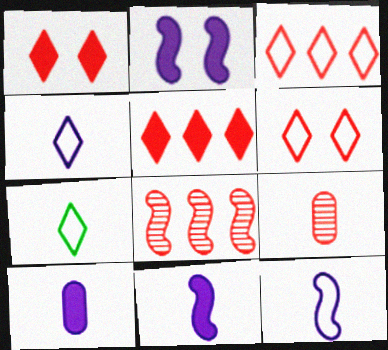[[7, 9, 11]]